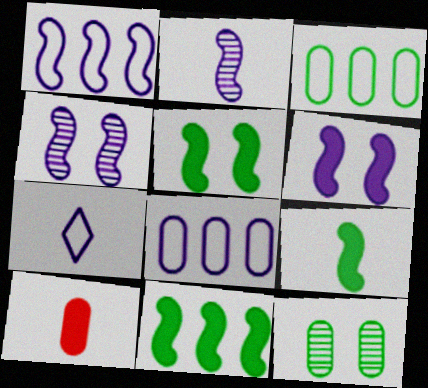[[1, 2, 6], 
[5, 9, 11], 
[8, 10, 12]]